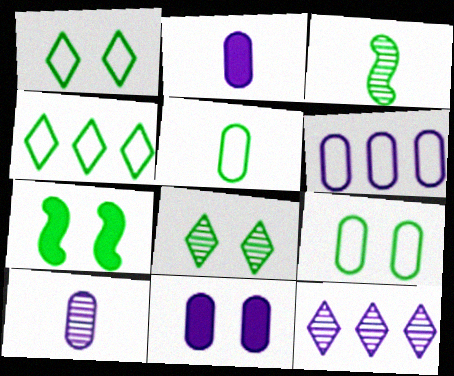[[6, 10, 11], 
[7, 8, 9]]